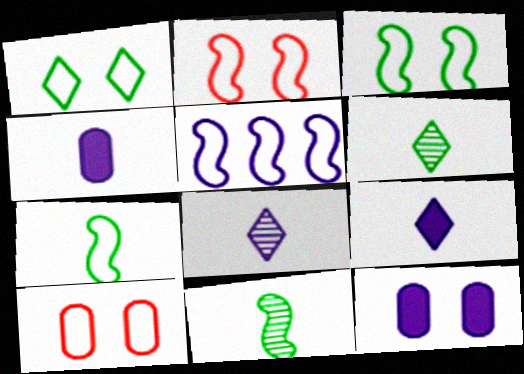[[2, 5, 7], 
[5, 8, 12]]